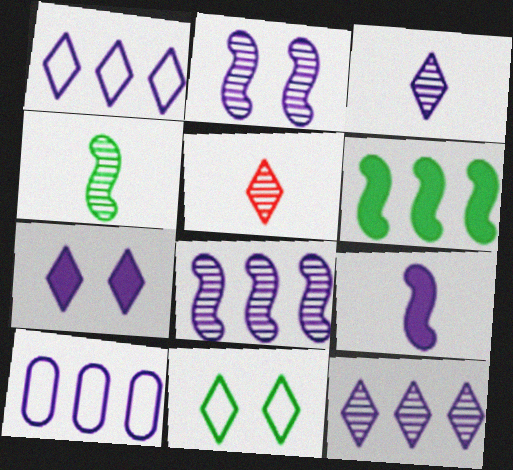[[1, 3, 7]]